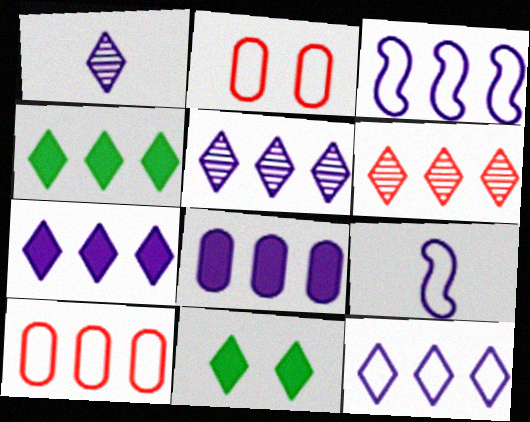[[3, 5, 8], 
[4, 6, 12], 
[5, 7, 12]]